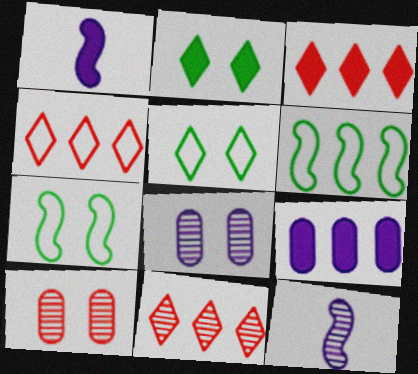[[3, 4, 11], 
[6, 9, 11]]